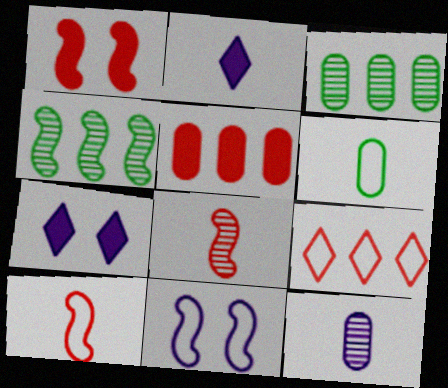[[2, 6, 8], 
[3, 7, 10], 
[6, 9, 11]]